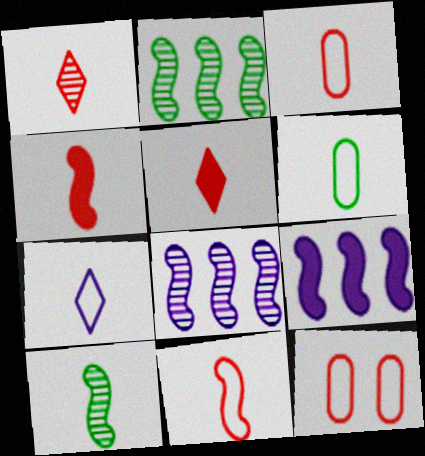[[1, 3, 4], 
[6, 7, 11]]